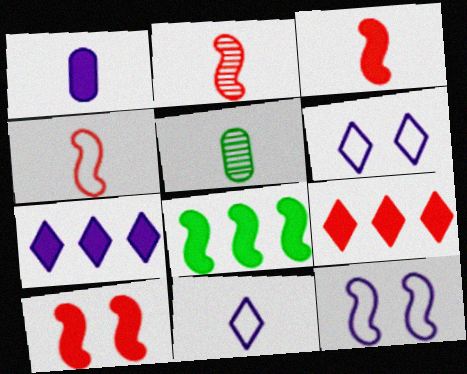[[2, 3, 4], 
[2, 8, 12], 
[3, 5, 11], 
[5, 9, 12]]